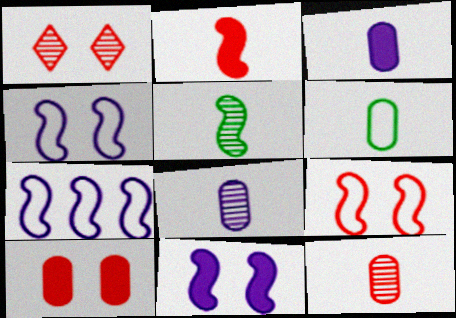[[1, 9, 10], 
[3, 6, 12]]